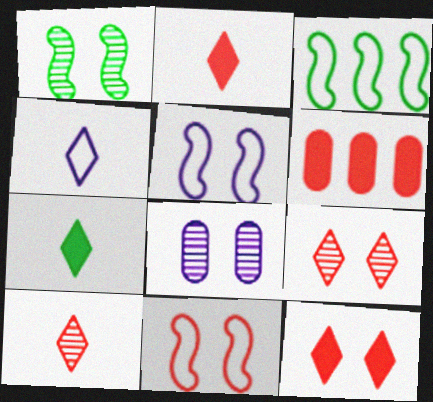[[1, 4, 6], 
[1, 8, 9], 
[2, 3, 8], 
[4, 7, 10], 
[6, 10, 11]]